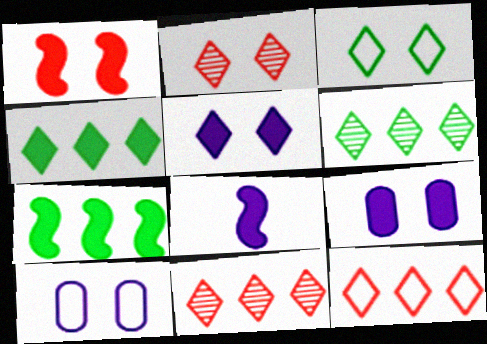[[1, 7, 8], 
[2, 3, 5]]